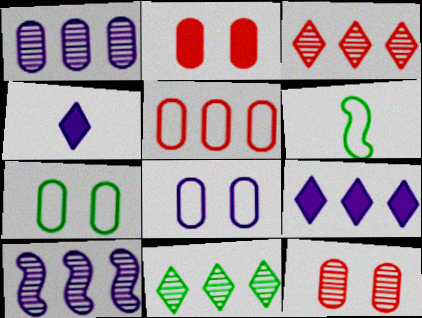[[4, 8, 10], 
[6, 9, 12]]